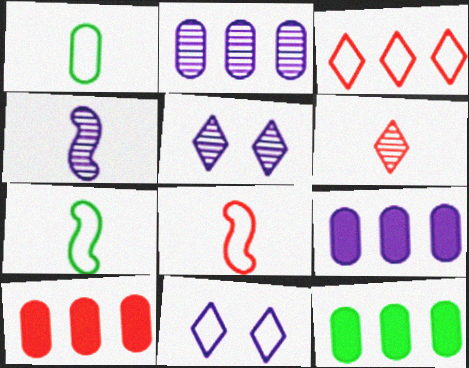[[2, 4, 5], 
[4, 9, 11], 
[5, 7, 10], 
[5, 8, 12], 
[9, 10, 12]]